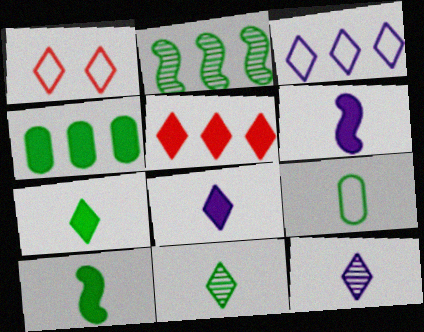[[9, 10, 11]]